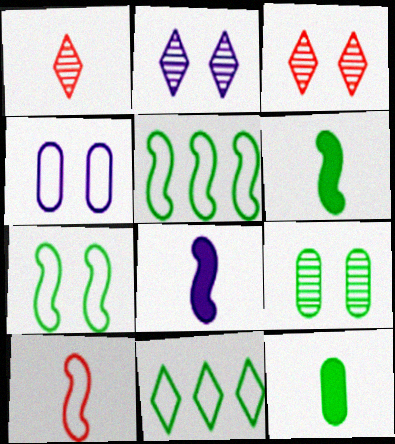[[4, 10, 11], 
[6, 9, 11]]